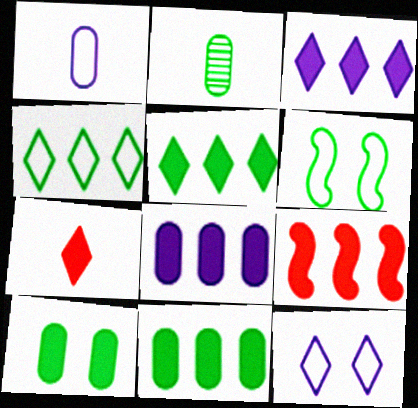[[2, 5, 6], 
[2, 9, 12], 
[3, 9, 11], 
[5, 8, 9]]